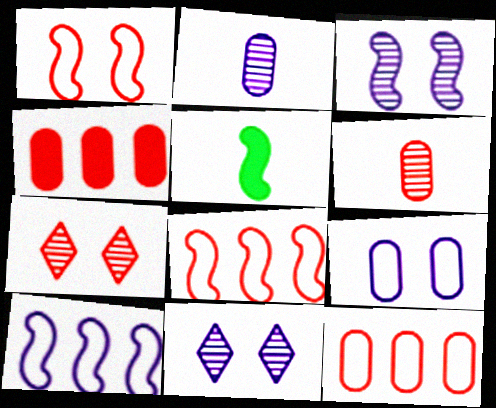[[3, 5, 8], 
[5, 11, 12]]